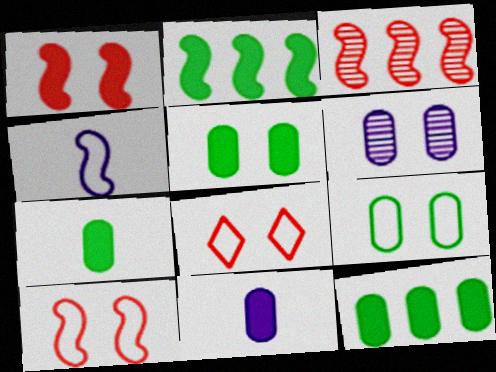[[5, 7, 12]]